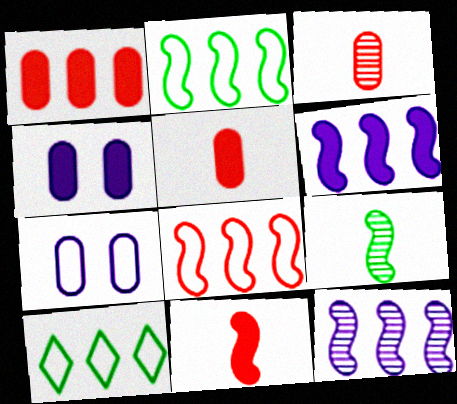[[1, 10, 12]]